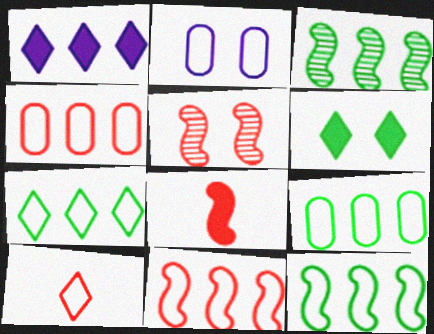[[1, 3, 4], 
[2, 5, 6], 
[2, 10, 12], 
[5, 8, 11], 
[7, 9, 12]]